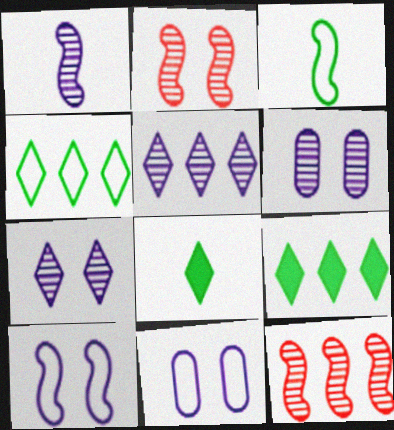[[1, 5, 6], 
[8, 11, 12]]